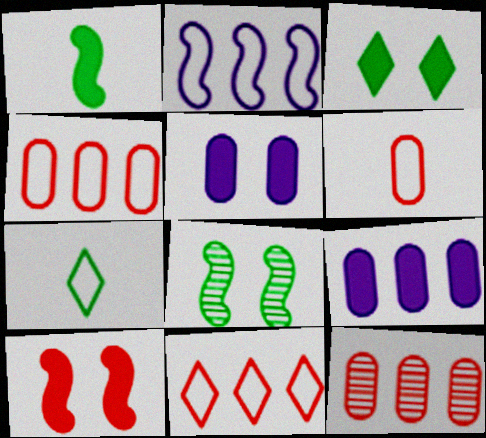[[3, 5, 10]]